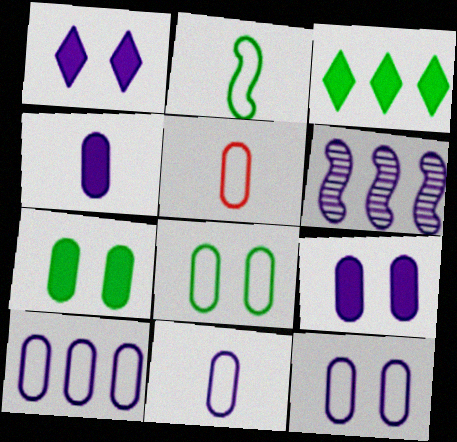[[1, 6, 11], 
[5, 8, 10], 
[10, 11, 12]]